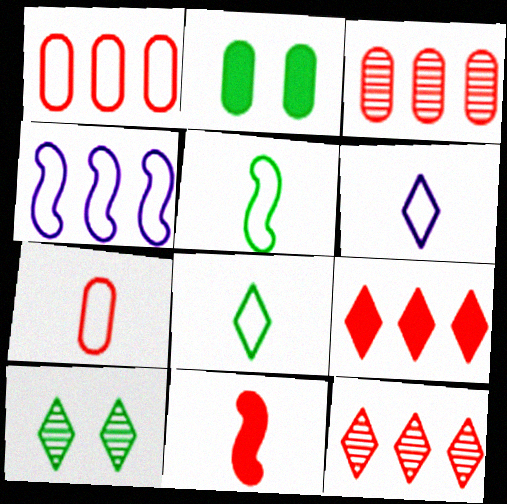[[5, 6, 7], 
[6, 9, 10]]